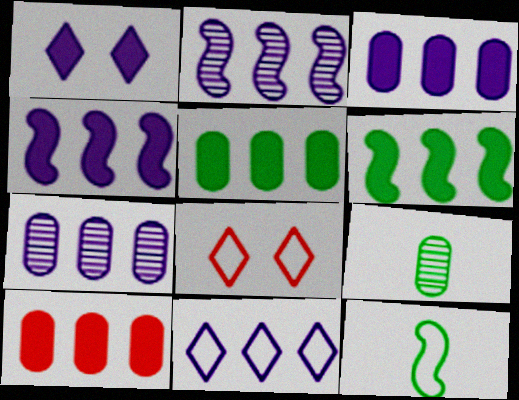[[2, 3, 11], 
[3, 5, 10], 
[4, 7, 11], 
[4, 8, 9]]